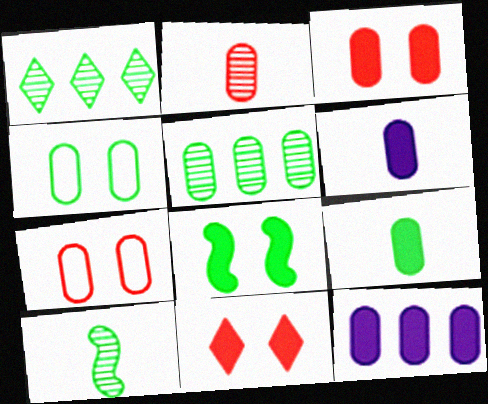[[2, 4, 12], 
[3, 9, 12], 
[4, 5, 9], 
[5, 6, 7]]